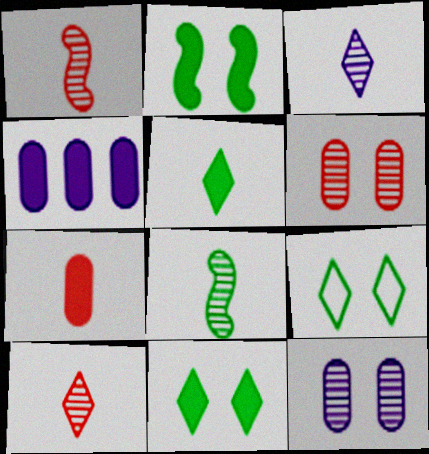[[1, 4, 9]]